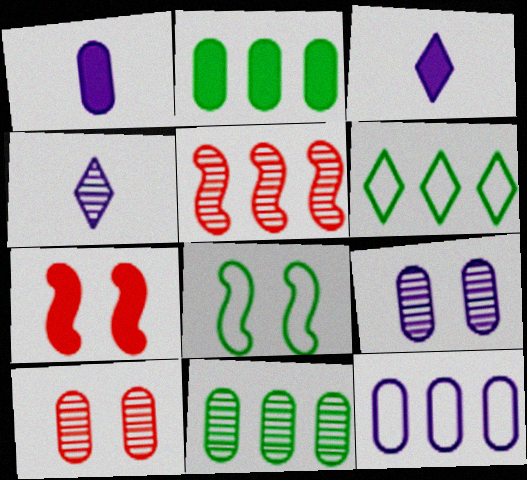[[1, 9, 12], 
[2, 3, 7]]